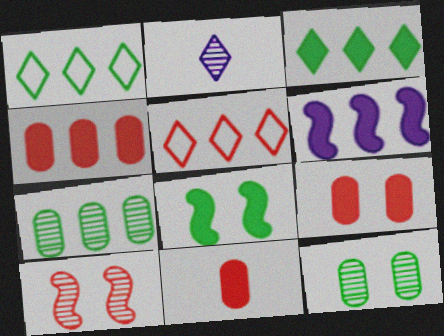[[2, 7, 10], 
[3, 4, 6], 
[4, 9, 11], 
[5, 6, 7], 
[5, 10, 11]]